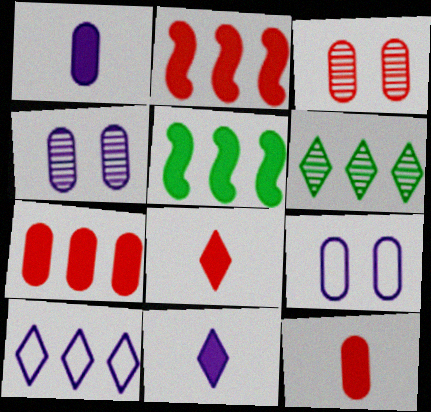[]